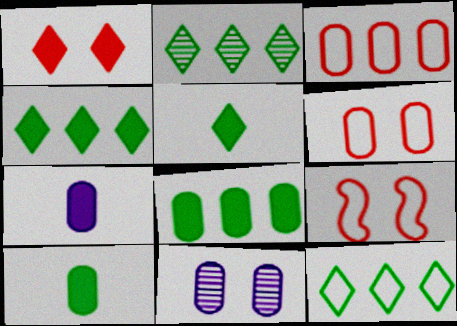[[2, 4, 12], 
[2, 7, 9], 
[3, 10, 11]]